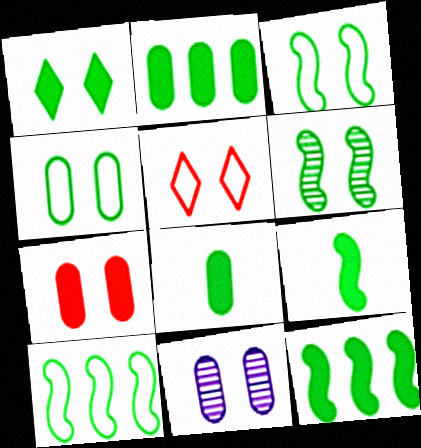[[1, 2, 9], 
[1, 4, 6], 
[1, 8, 12], 
[4, 7, 11], 
[6, 9, 10]]